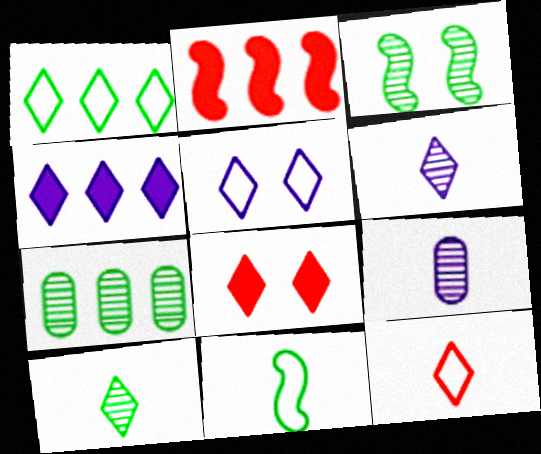[[1, 5, 12], 
[1, 6, 8], 
[3, 7, 10], 
[4, 5, 6]]